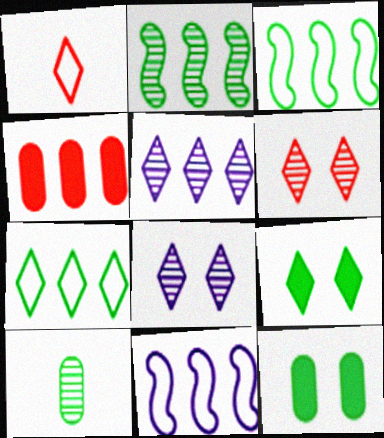[[1, 5, 9], 
[3, 4, 5], 
[3, 9, 10]]